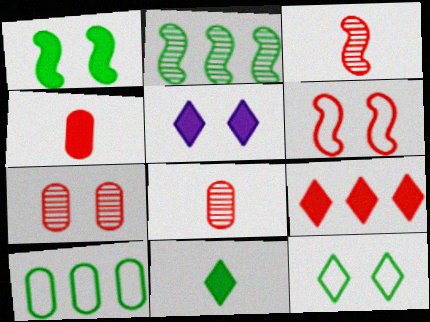[[3, 5, 10], 
[5, 9, 11], 
[6, 8, 9]]